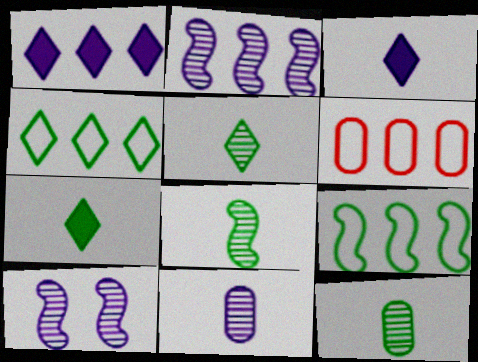[[5, 8, 12], 
[6, 7, 10]]